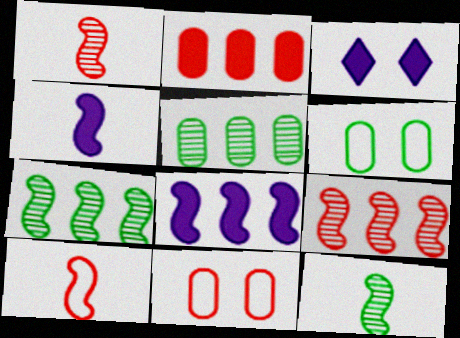[[3, 5, 10], 
[4, 10, 12]]